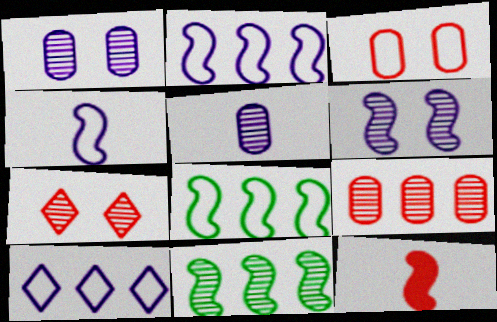[[5, 7, 11], 
[6, 8, 12]]